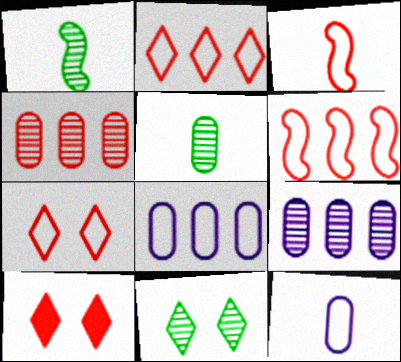[[1, 8, 10], 
[3, 4, 10]]